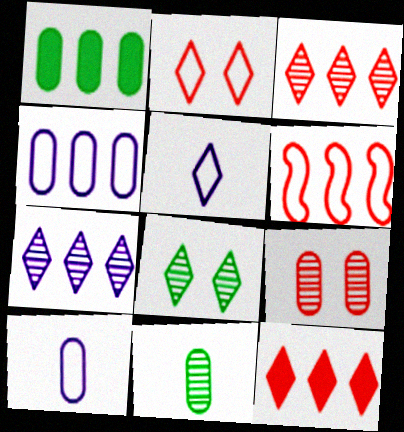[[1, 6, 7], 
[1, 9, 10], 
[5, 8, 12]]